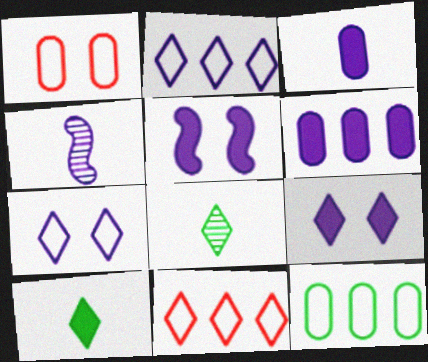[[4, 6, 7], 
[8, 9, 11]]